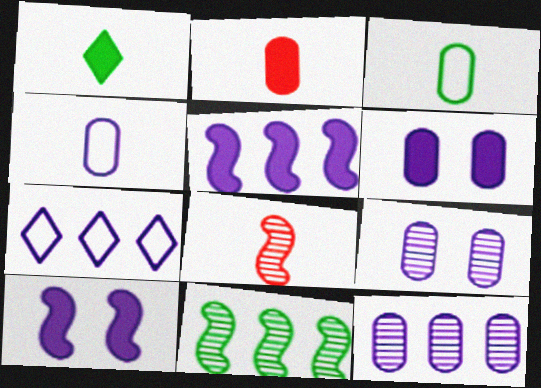[[1, 4, 8], 
[4, 6, 12], 
[5, 7, 12]]